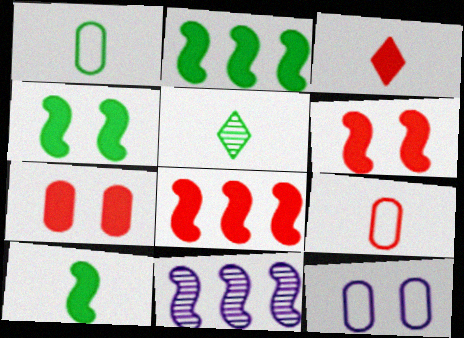[[1, 5, 10], 
[2, 4, 10], 
[3, 7, 8], 
[5, 8, 12]]